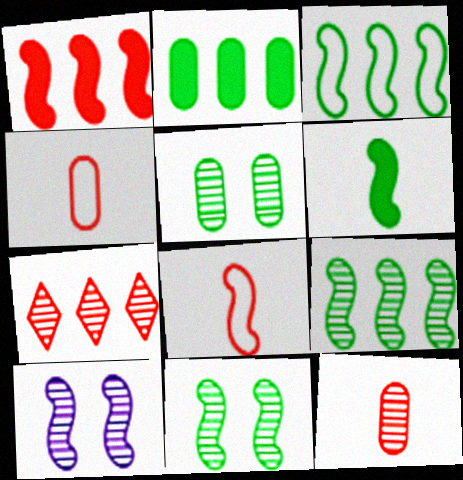[[3, 6, 11]]